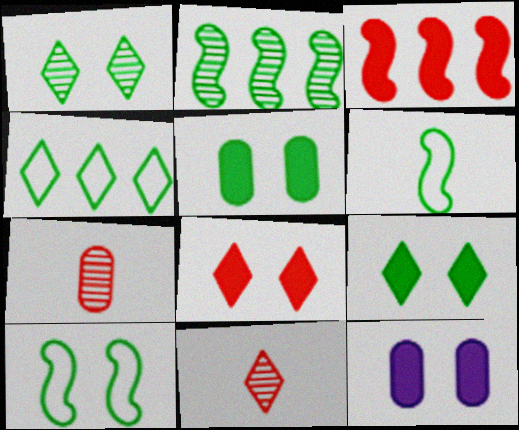[[1, 5, 10]]